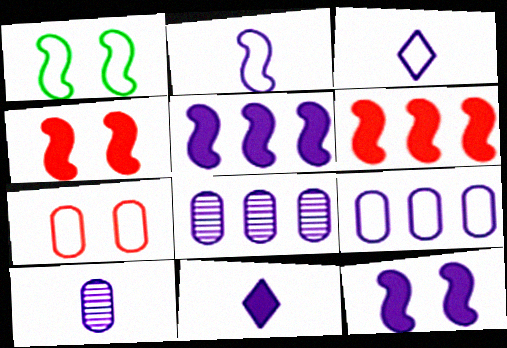[[2, 10, 11], 
[3, 8, 12]]